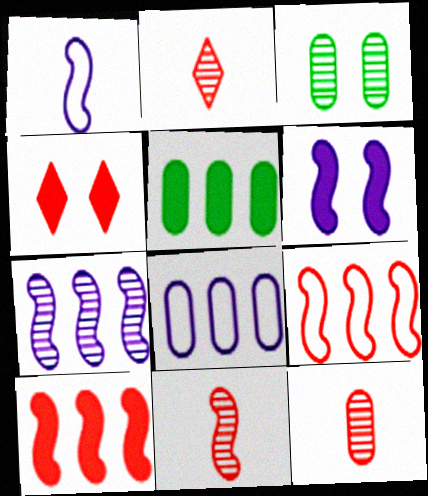[[1, 6, 7], 
[2, 3, 7], 
[2, 11, 12], 
[4, 9, 12]]